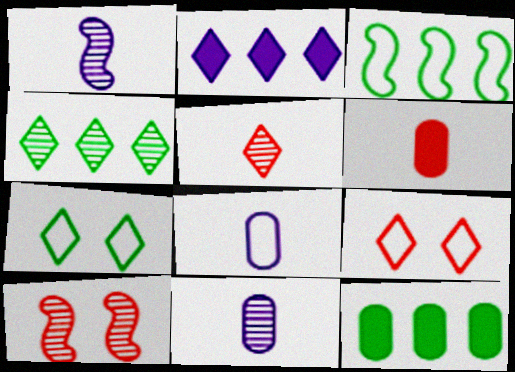[[1, 9, 12], 
[2, 5, 7], 
[3, 4, 12], 
[3, 8, 9], 
[4, 10, 11]]